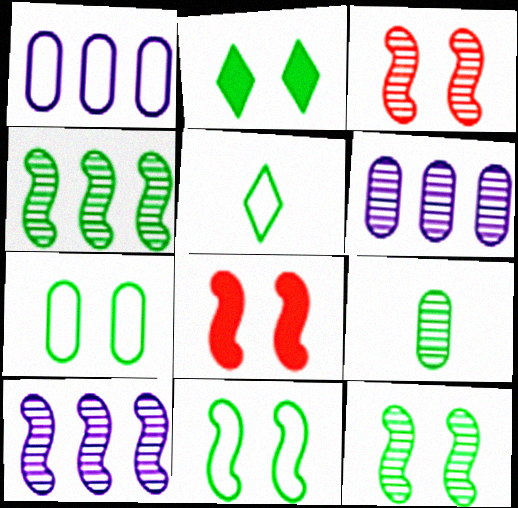[[2, 7, 12], 
[5, 6, 8]]